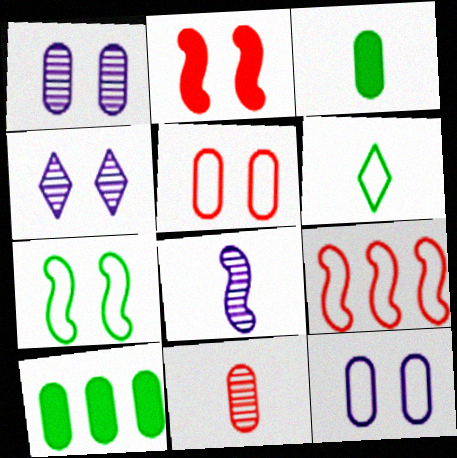[[3, 4, 9], 
[6, 9, 12], 
[10, 11, 12]]